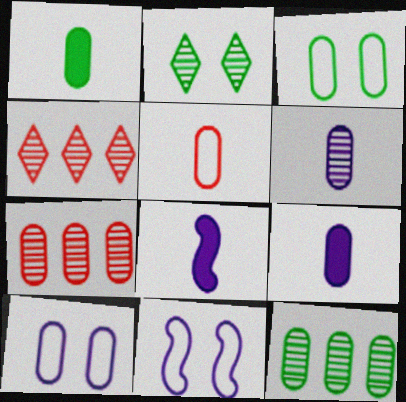[[1, 3, 12], 
[1, 4, 11], 
[1, 5, 6], 
[1, 7, 10], 
[3, 4, 8], 
[3, 7, 9]]